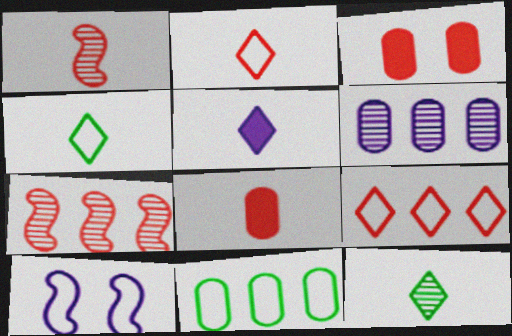[[1, 2, 8], 
[1, 3, 9], 
[2, 3, 7], 
[2, 5, 12], 
[2, 10, 11], 
[5, 6, 10]]